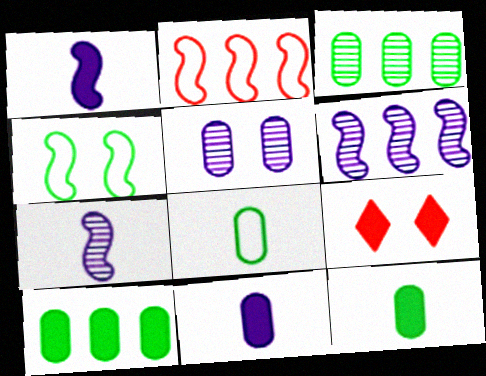[[1, 9, 10], 
[4, 5, 9], 
[6, 8, 9]]